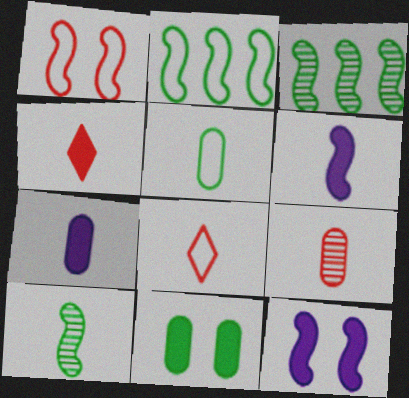[[1, 3, 6], 
[5, 7, 9], 
[7, 8, 10]]